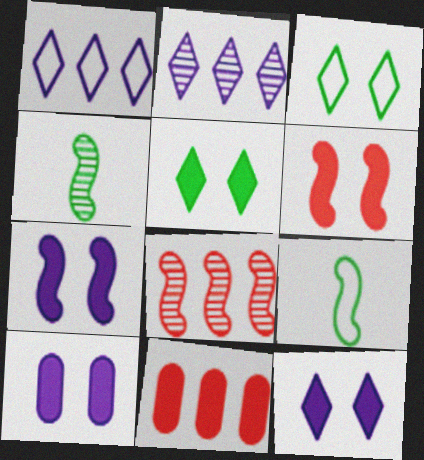[[5, 6, 10], 
[7, 8, 9], 
[7, 10, 12]]